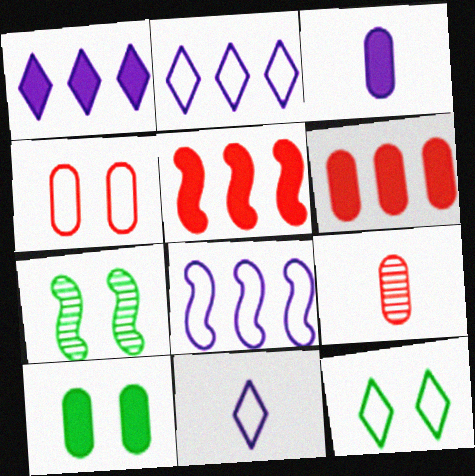[[3, 6, 10], 
[4, 6, 9], 
[6, 7, 11], 
[7, 10, 12]]